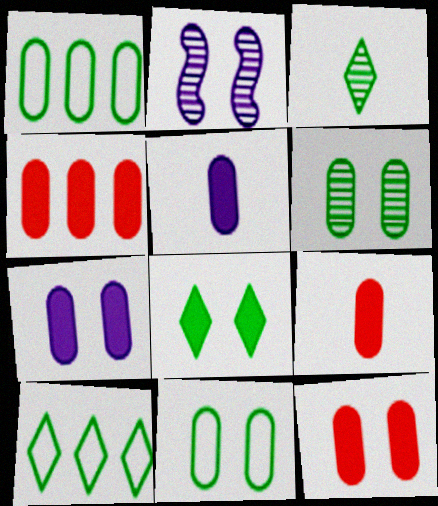[[2, 9, 10], 
[3, 8, 10], 
[4, 9, 12]]